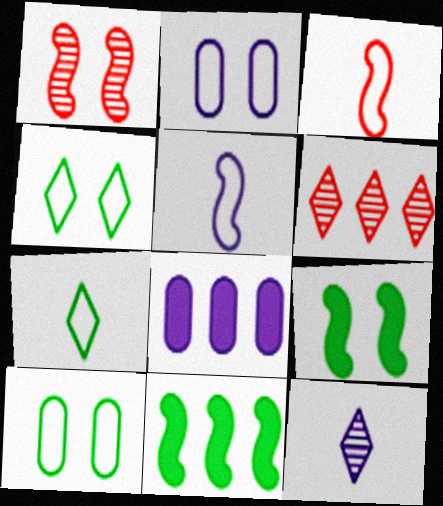[[1, 5, 11], 
[1, 7, 8]]